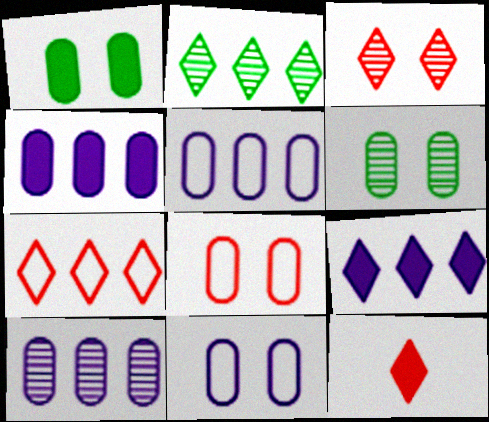[[2, 7, 9], 
[3, 7, 12], 
[4, 5, 10]]